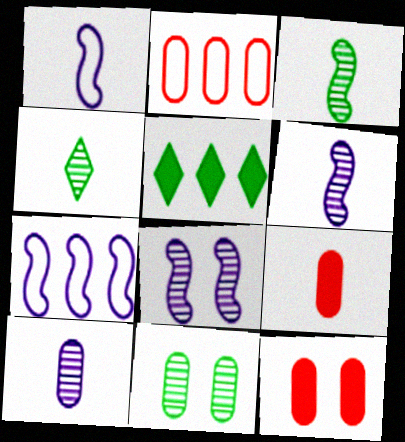[[1, 4, 9], 
[4, 7, 12]]